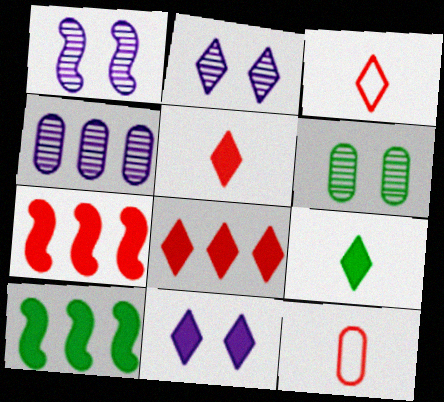[[2, 10, 12], 
[8, 9, 11]]